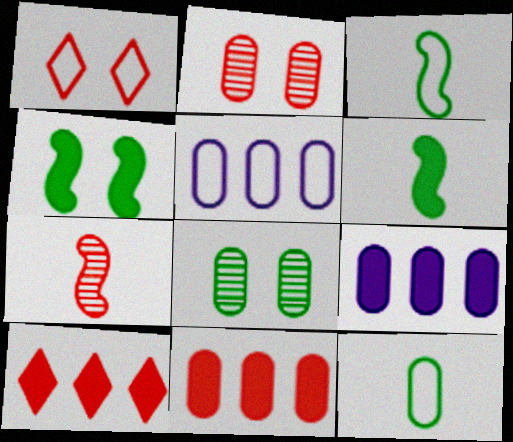[[1, 3, 5], 
[1, 7, 11], 
[2, 9, 12]]